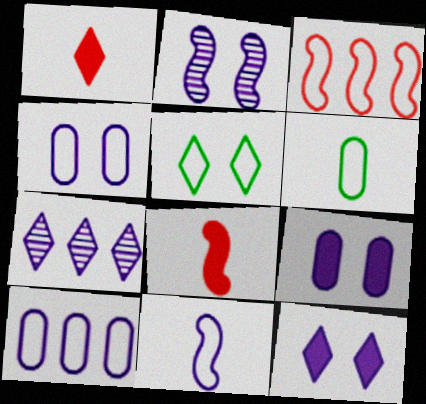[[1, 5, 7], 
[2, 4, 12], 
[7, 9, 11]]